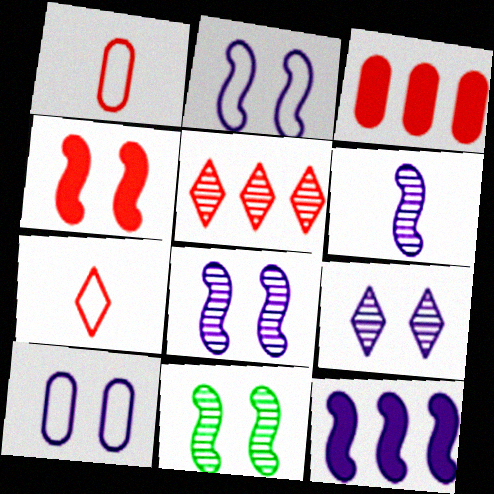[[1, 4, 5], 
[2, 4, 11], 
[2, 6, 12]]